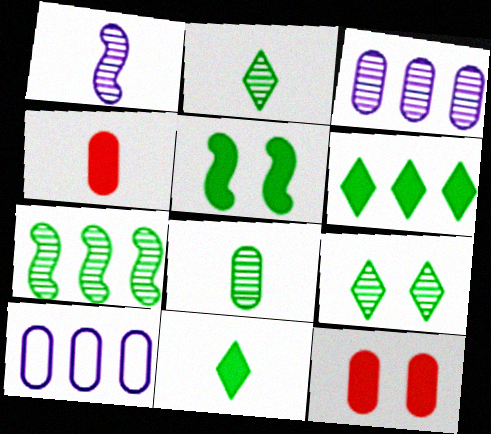[[7, 8, 9], 
[8, 10, 12]]